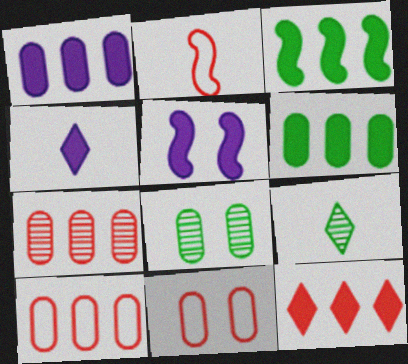[[1, 3, 12], 
[1, 4, 5], 
[5, 9, 10]]